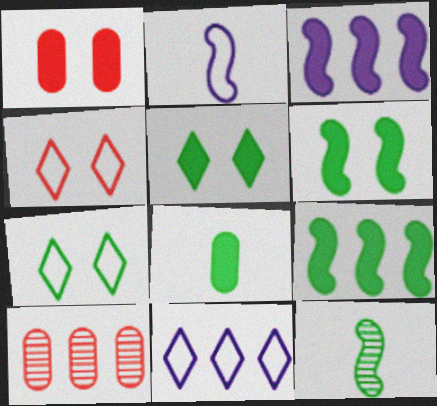[[1, 11, 12], 
[2, 5, 10], 
[5, 8, 9], 
[9, 10, 11]]